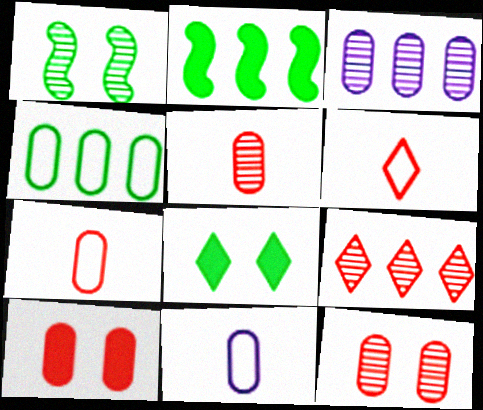[]